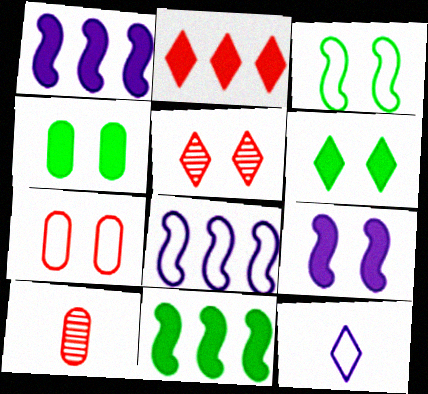[[6, 8, 10]]